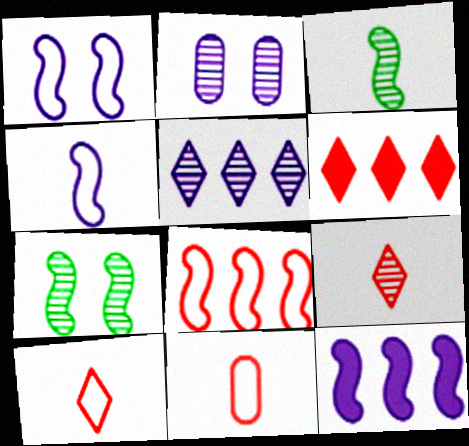[]